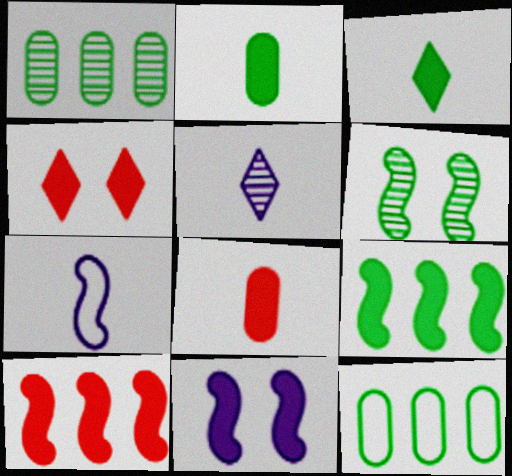[[1, 4, 7], 
[3, 6, 12], 
[4, 8, 10], 
[6, 7, 10]]